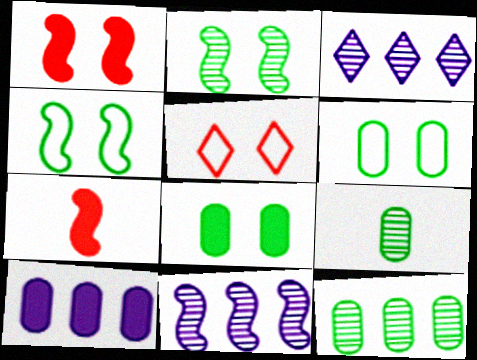[[3, 6, 7], 
[4, 7, 11]]